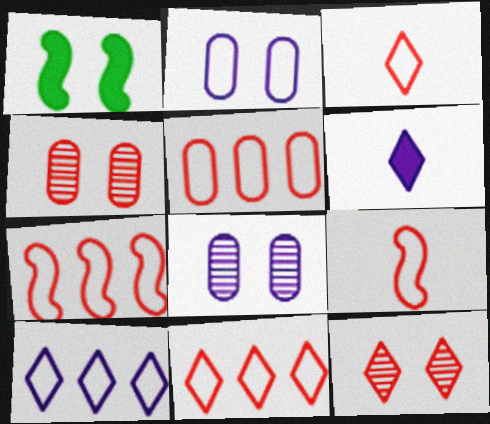[[1, 2, 12], 
[5, 7, 11]]